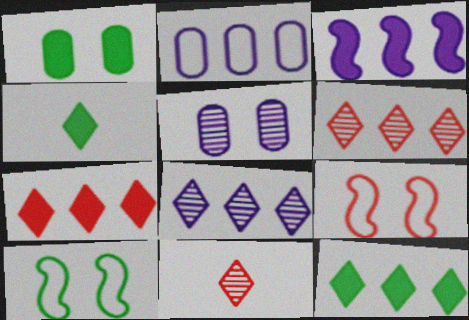[[2, 3, 8]]